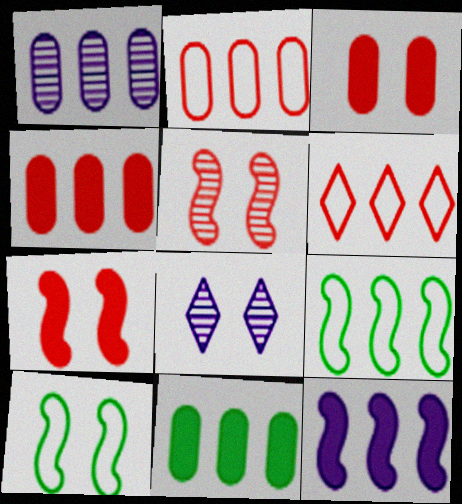[[1, 2, 11], 
[3, 8, 10]]